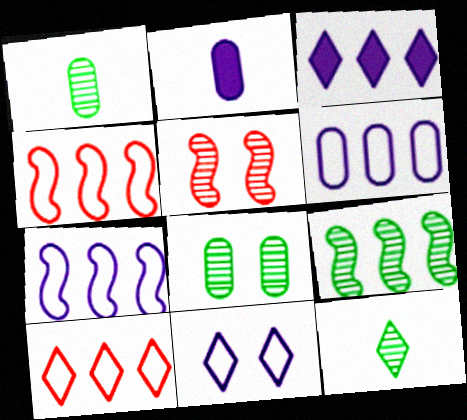[[8, 9, 12]]